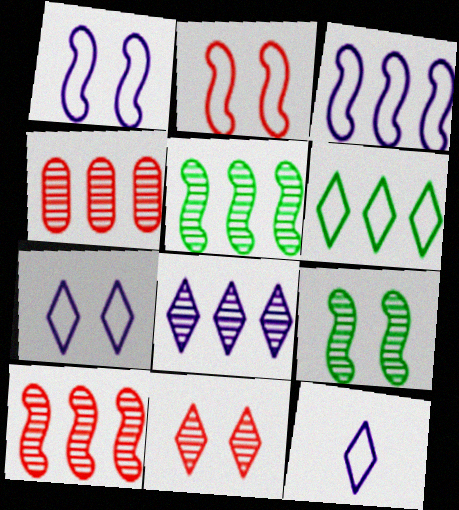[[4, 5, 8]]